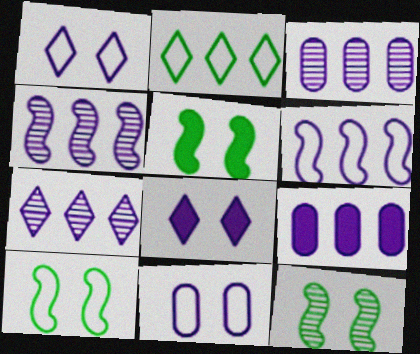[[3, 4, 7], 
[5, 10, 12], 
[6, 7, 9]]